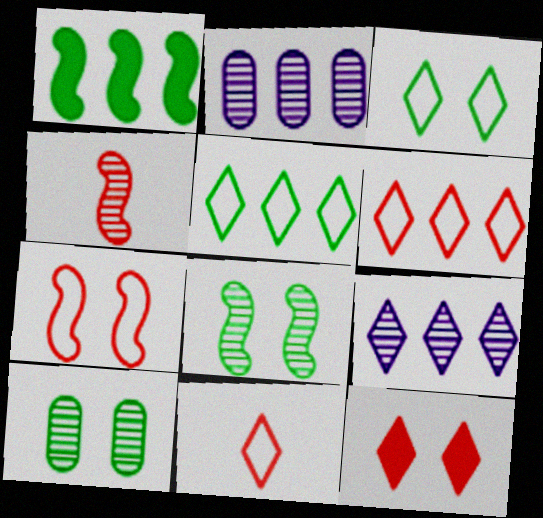[[1, 2, 6], 
[4, 9, 10]]